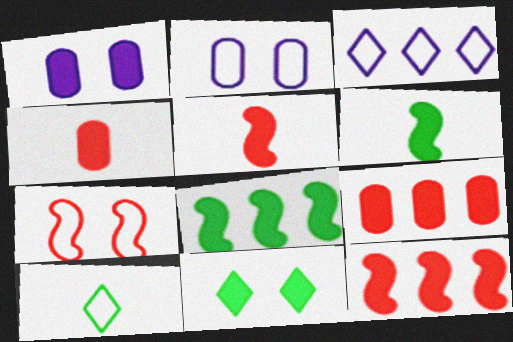[]